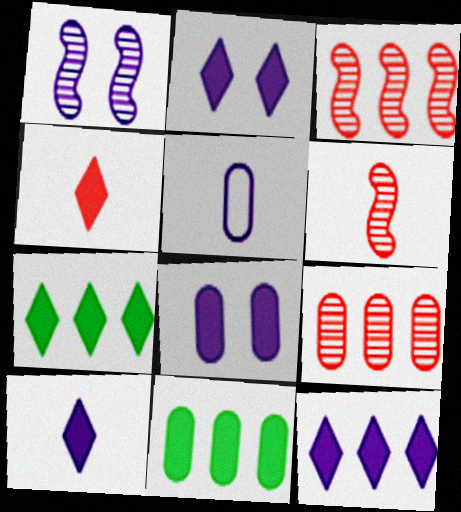[[1, 5, 12], 
[2, 4, 7], 
[2, 10, 12]]